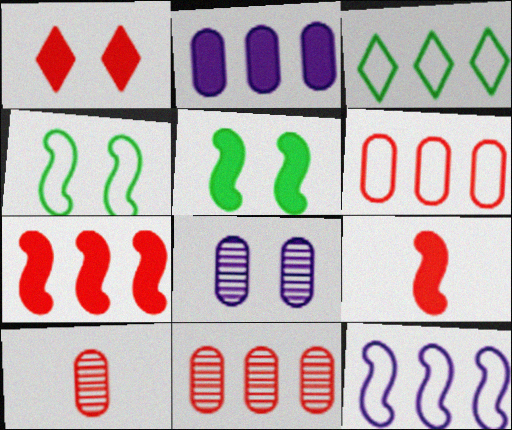[[1, 4, 8], 
[3, 6, 12], 
[3, 8, 9]]